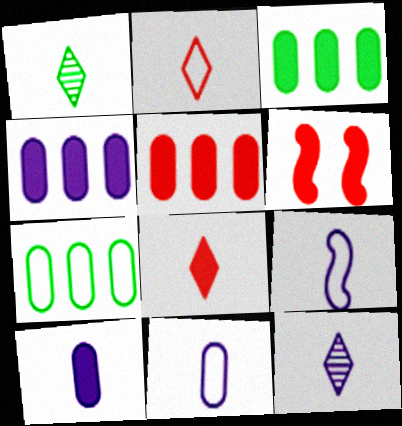[[3, 4, 5], 
[5, 6, 8], 
[6, 7, 12], 
[9, 10, 12]]